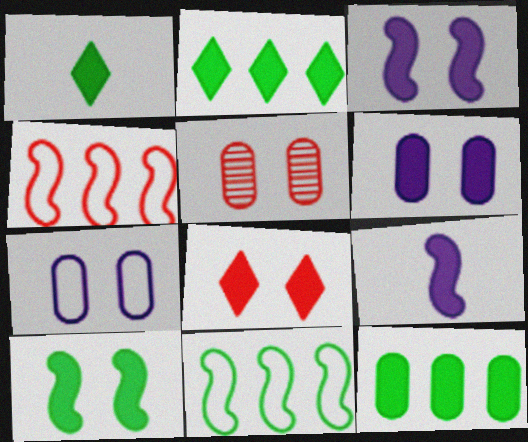[[1, 10, 12], 
[6, 8, 10], 
[8, 9, 12]]